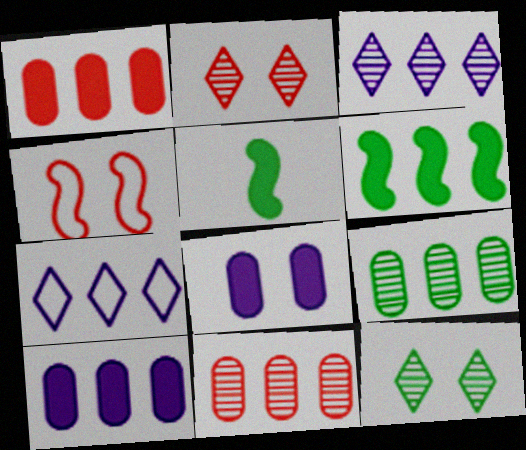[[4, 8, 12], 
[6, 7, 11]]